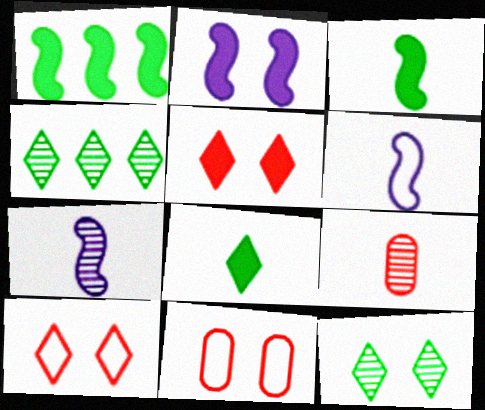[[2, 11, 12], 
[6, 8, 9]]